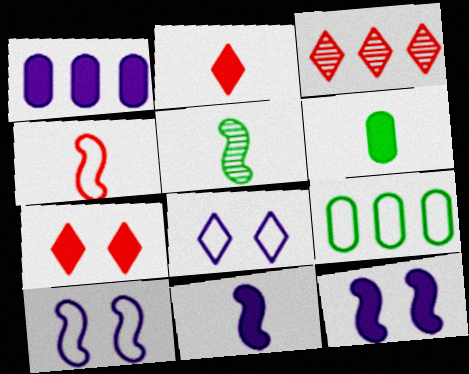[[2, 6, 11], 
[3, 6, 10], 
[4, 5, 11], 
[4, 8, 9]]